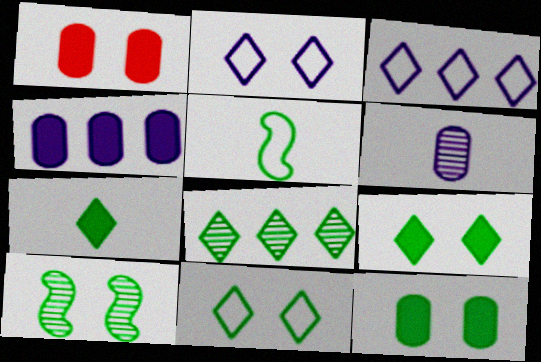[[1, 2, 10], 
[5, 8, 12], 
[7, 8, 11], 
[10, 11, 12]]